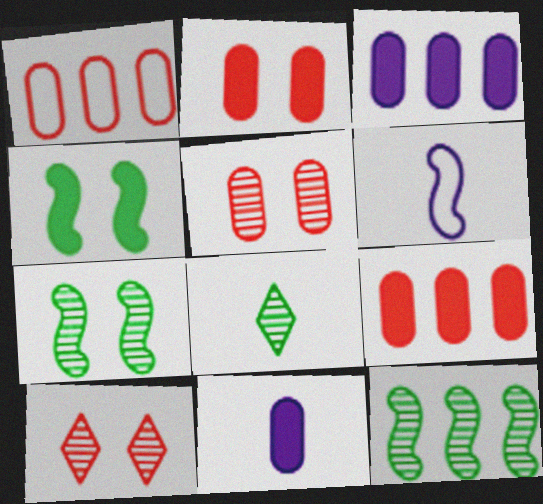[]